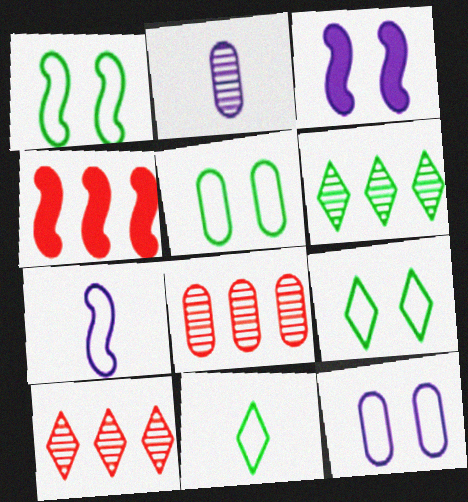[[1, 5, 9], 
[2, 4, 9], 
[3, 8, 11]]